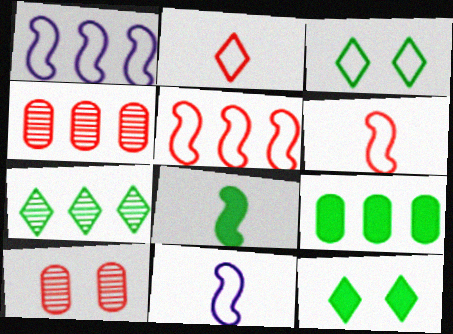[[4, 11, 12], 
[8, 9, 12]]